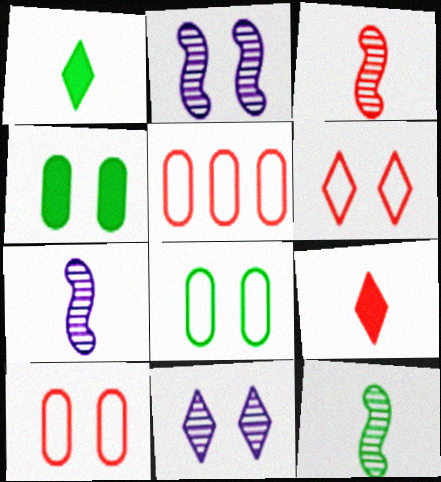[[1, 2, 5], 
[2, 4, 6], 
[3, 7, 12]]